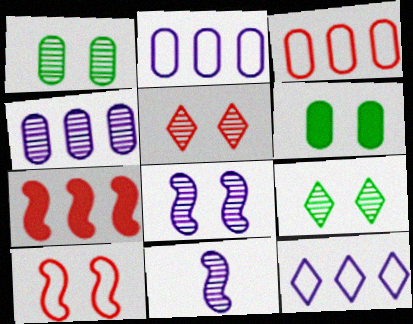[[1, 5, 8]]